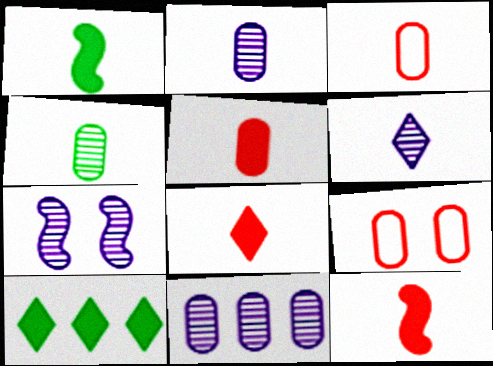[[1, 3, 6], 
[3, 7, 10], 
[5, 8, 12], 
[6, 7, 11]]